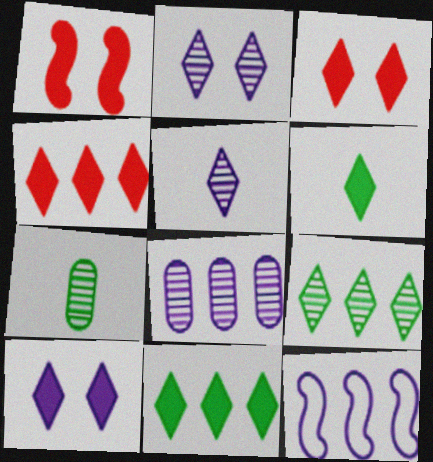[[3, 7, 12], 
[4, 6, 10]]